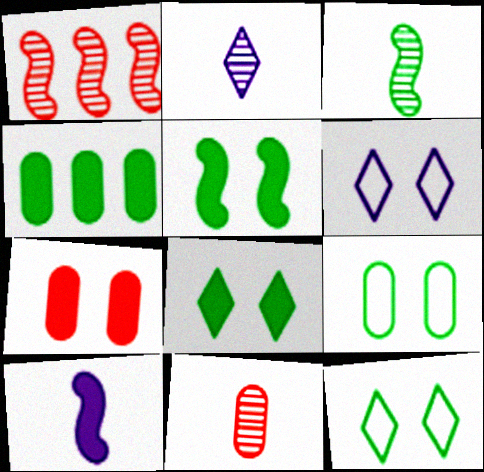[[2, 3, 11], 
[3, 4, 12]]